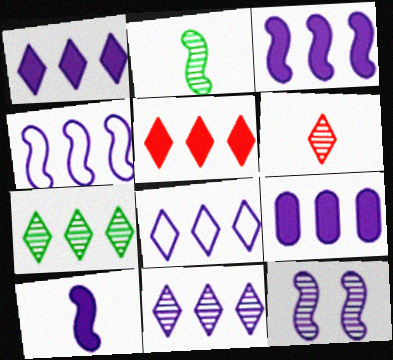[[1, 3, 9], 
[1, 8, 11], 
[4, 9, 11], 
[4, 10, 12], 
[5, 7, 8]]